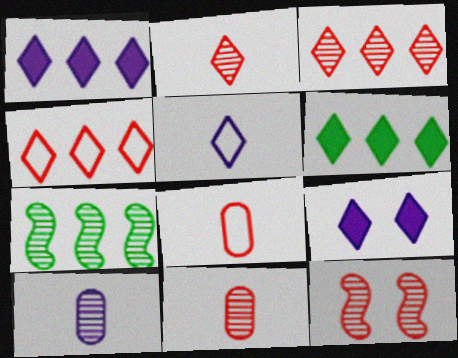[[3, 11, 12], 
[7, 8, 9]]